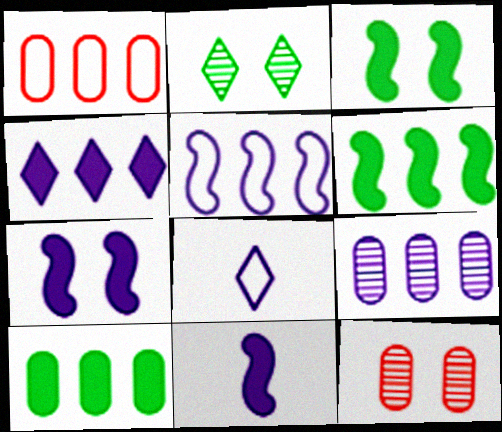[[1, 2, 11], 
[1, 9, 10], 
[4, 5, 9], 
[6, 8, 12], 
[7, 8, 9]]